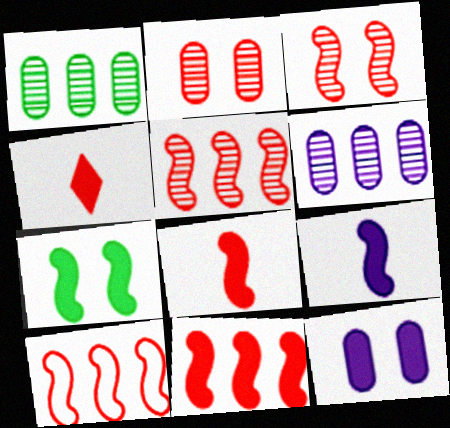[[2, 4, 10], 
[3, 8, 10], 
[5, 10, 11], 
[7, 9, 11]]